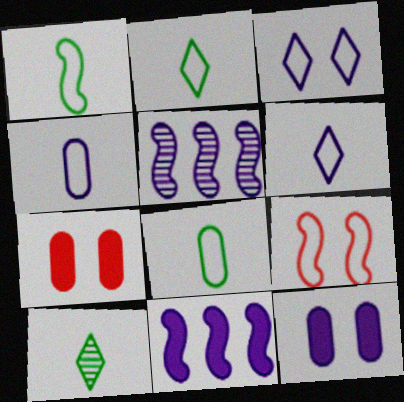[[1, 2, 8], 
[2, 5, 7], 
[5, 6, 12]]